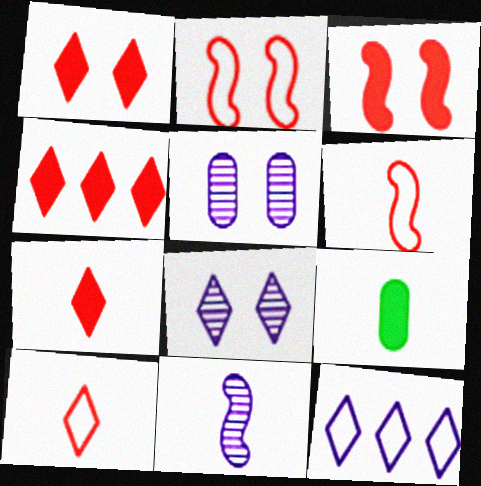[[1, 4, 7], 
[9, 10, 11]]